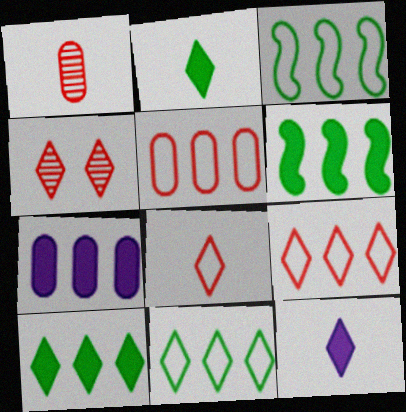[[4, 11, 12]]